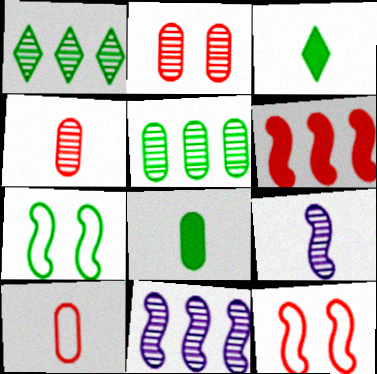[[1, 2, 9], 
[1, 7, 8], 
[3, 5, 7], 
[3, 9, 10], 
[6, 7, 9]]